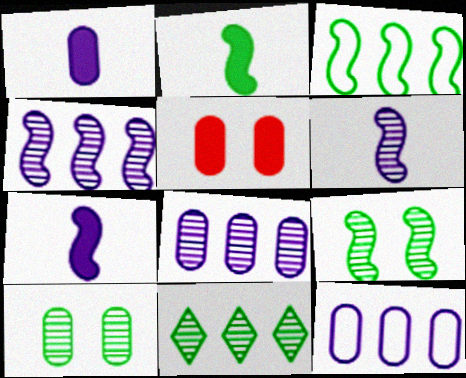[[2, 3, 9]]